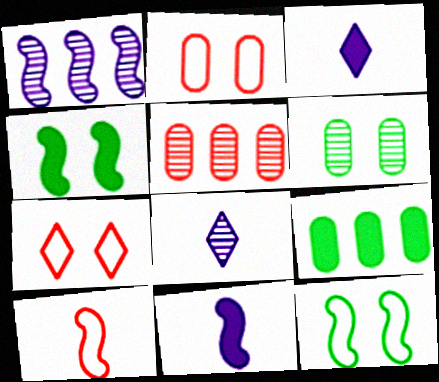[[1, 4, 10], 
[3, 5, 12]]